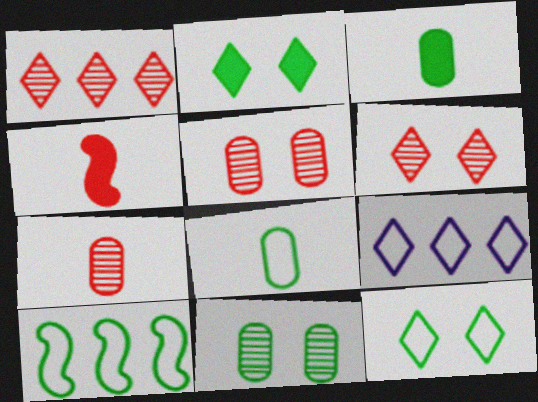[[4, 9, 11], 
[8, 10, 12]]